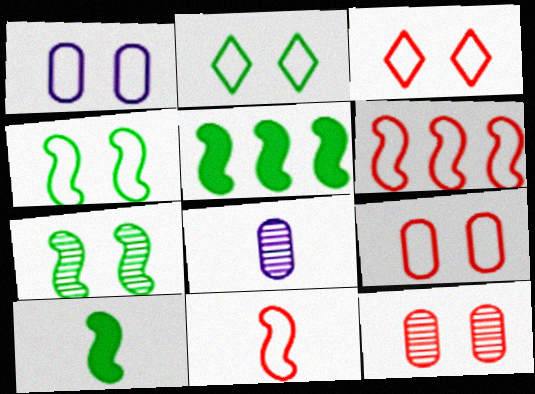[[1, 3, 4], 
[3, 5, 8]]